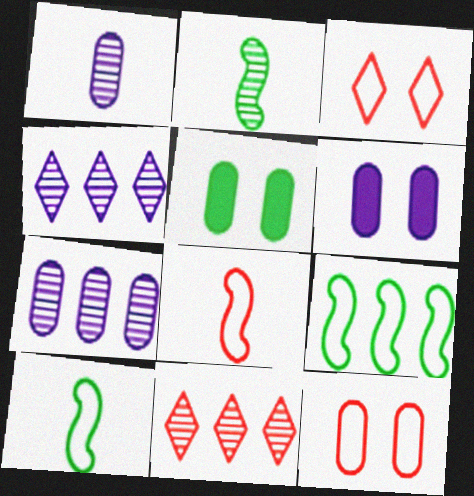[[4, 5, 8], 
[6, 10, 11]]